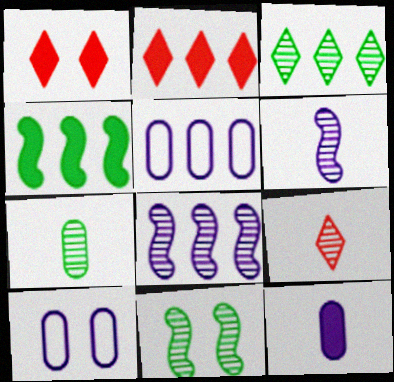[[1, 4, 12], 
[1, 10, 11], 
[3, 7, 11], 
[4, 9, 10], 
[6, 7, 9]]